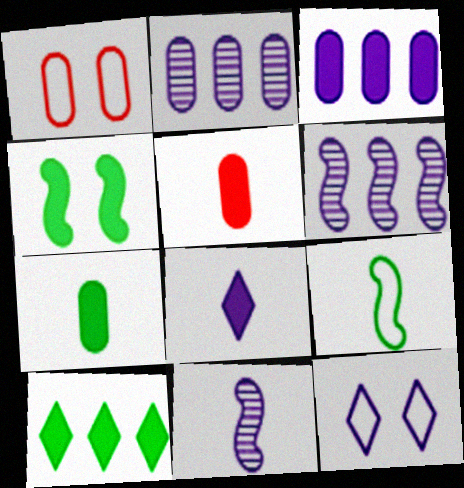[[1, 2, 7], 
[1, 10, 11], 
[3, 11, 12], 
[4, 7, 10]]